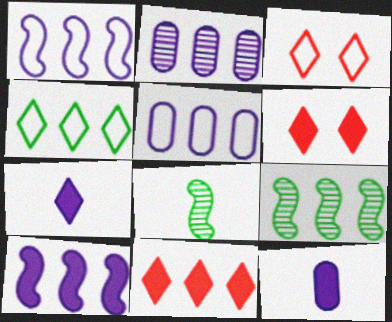[[3, 9, 12], 
[5, 6, 8], 
[5, 9, 11]]